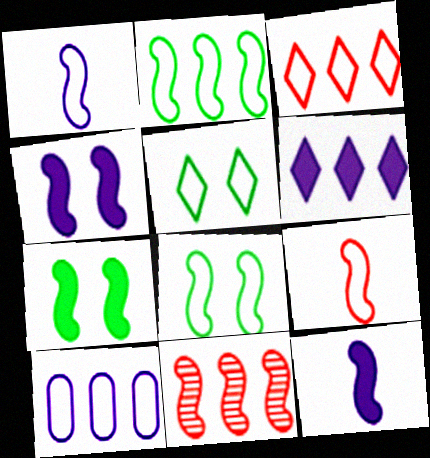[[1, 7, 11], 
[2, 3, 10], 
[5, 9, 10], 
[8, 11, 12]]